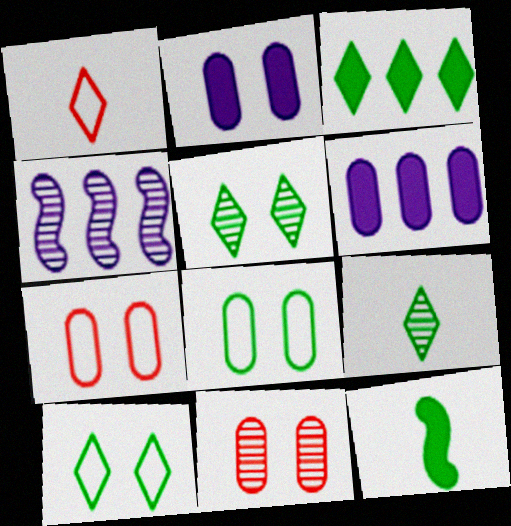[[2, 8, 11], 
[3, 9, 10], 
[4, 9, 11]]